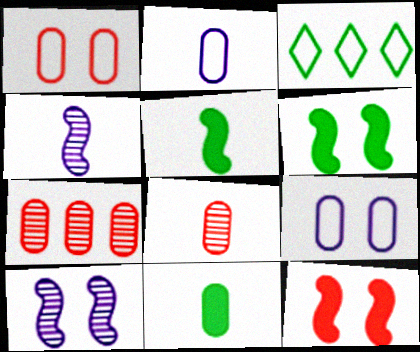[[2, 8, 11], 
[7, 9, 11]]